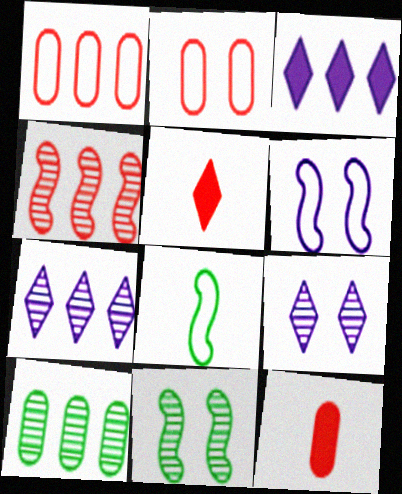[[2, 4, 5], 
[4, 7, 10], 
[5, 6, 10]]